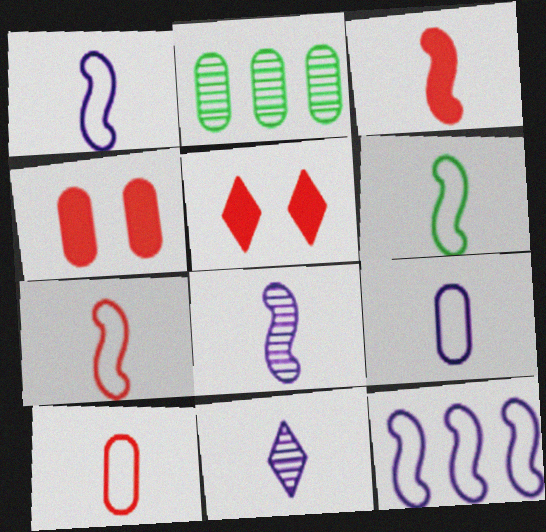[[1, 2, 5], 
[1, 6, 7], 
[2, 4, 9], 
[3, 6, 8]]